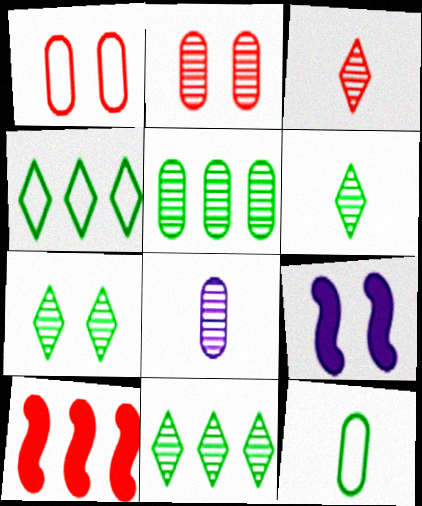[[1, 3, 10], 
[1, 7, 9], 
[2, 5, 8], 
[6, 7, 11]]